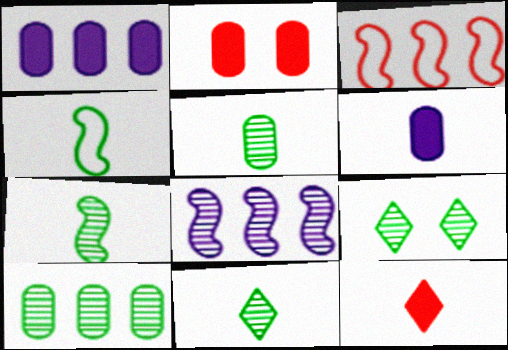[[3, 6, 9], 
[5, 7, 11], 
[7, 9, 10]]